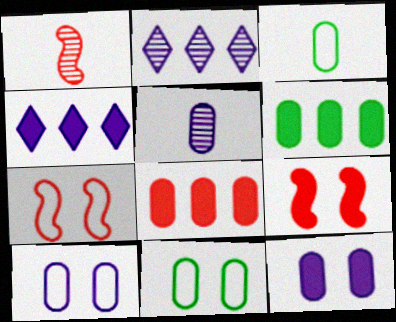[[1, 4, 11], 
[2, 3, 9], 
[5, 8, 11]]